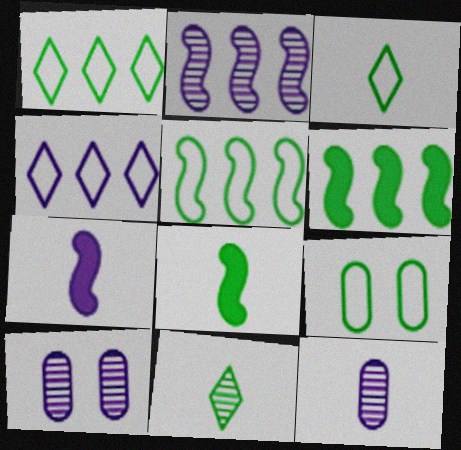[[3, 5, 9], 
[4, 7, 10], 
[6, 9, 11]]